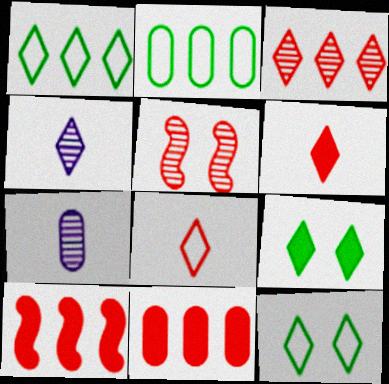[[5, 8, 11], 
[7, 10, 12]]